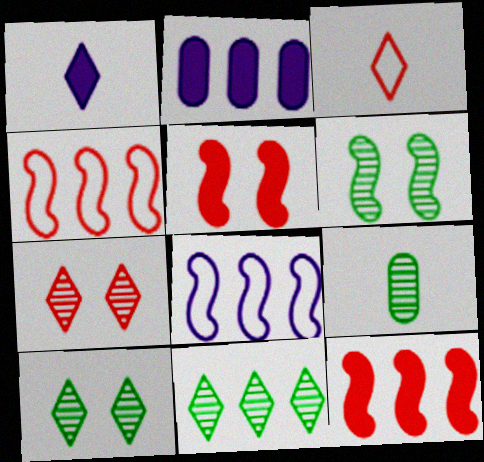[[2, 3, 6], 
[2, 4, 11], 
[6, 9, 11]]